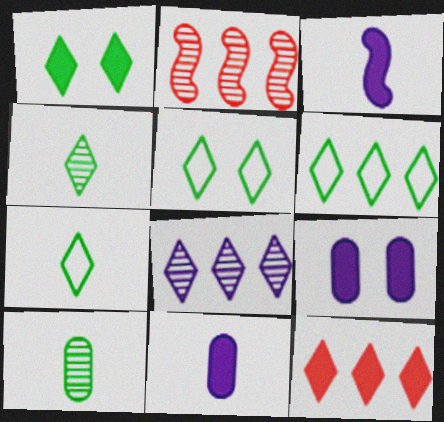[[1, 4, 6], 
[2, 5, 11], 
[2, 7, 9], 
[5, 6, 7], 
[6, 8, 12]]